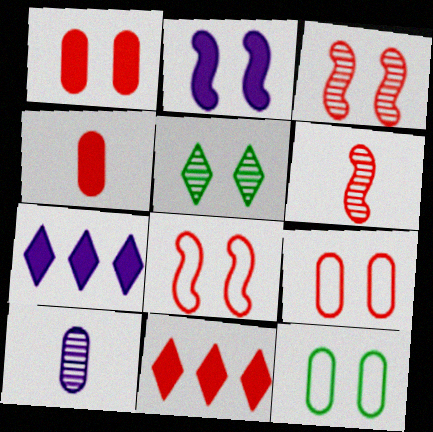[[2, 5, 9], 
[6, 7, 12], 
[6, 9, 11]]